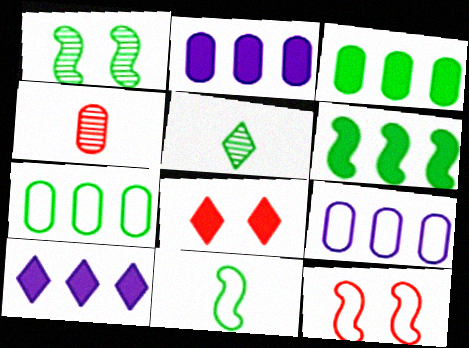[[1, 6, 11], 
[2, 5, 12]]